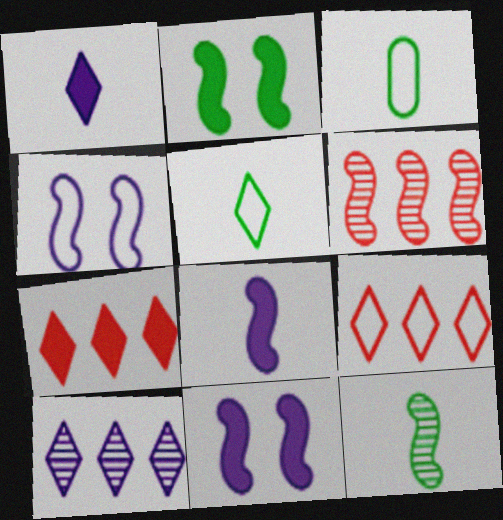[[3, 4, 9]]